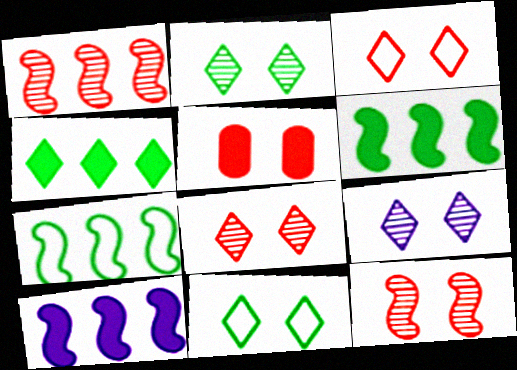[[1, 7, 10], 
[2, 8, 9], 
[3, 5, 12]]